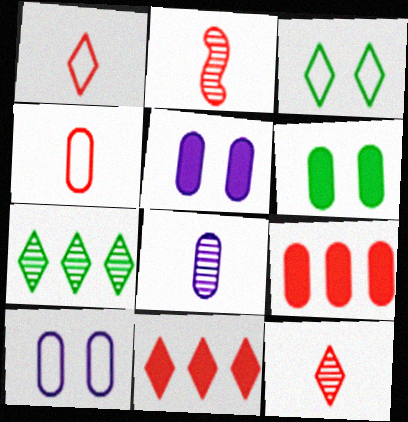[]